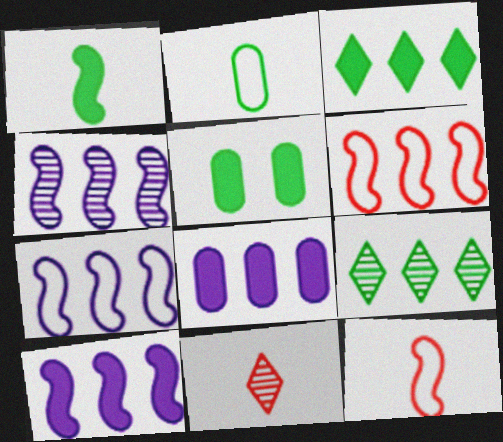[[1, 3, 5], 
[4, 7, 10], 
[5, 7, 11], 
[6, 8, 9]]